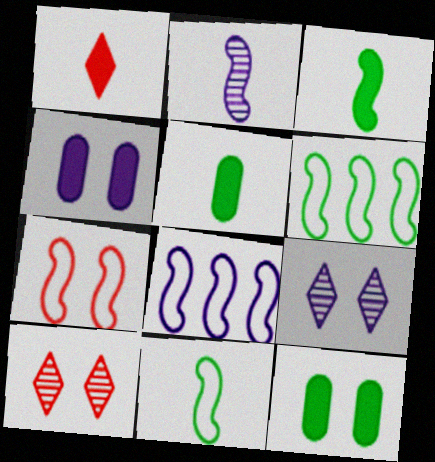[[5, 8, 10], 
[7, 8, 11], 
[7, 9, 12]]